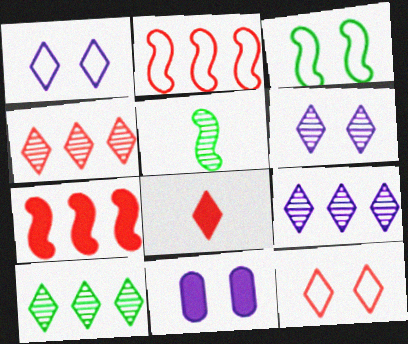[[1, 8, 10], 
[4, 8, 12], 
[4, 9, 10]]